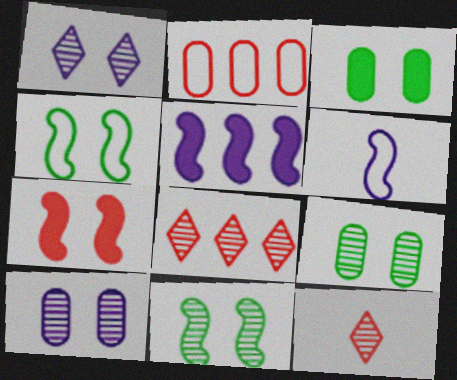[[2, 7, 12], 
[3, 6, 8]]